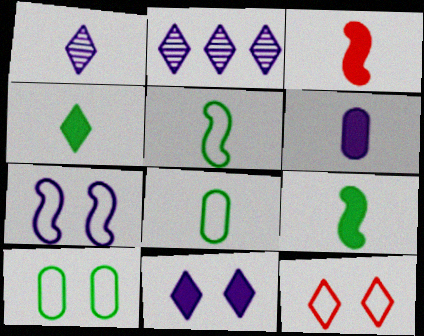[[1, 3, 8], 
[2, 3, 10], 
[2, 4, 12], 
[2, 6, 7], 
[3, 4, 6], 
[7, 10, 12]]